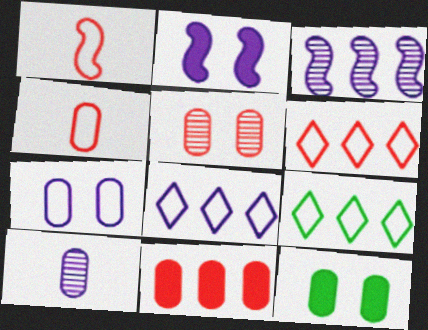[[1, 7, 9], 
[2, 8, 10], 
[3, 9, 11], 
[4, 5, 11], 
[5, 7, 12], 
[6, 8, 9]]